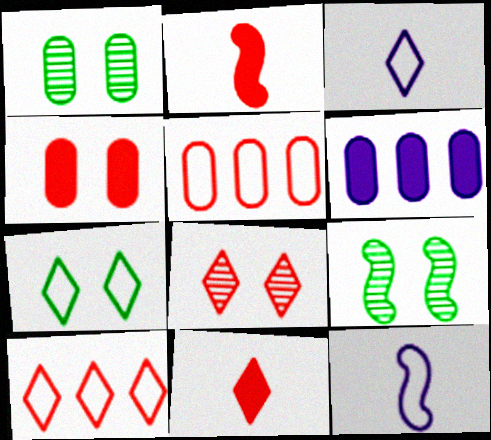[[2, 5, 8], 
[3, 7, 10], 
[5, 7, 12], 
[8, 10, 11]]